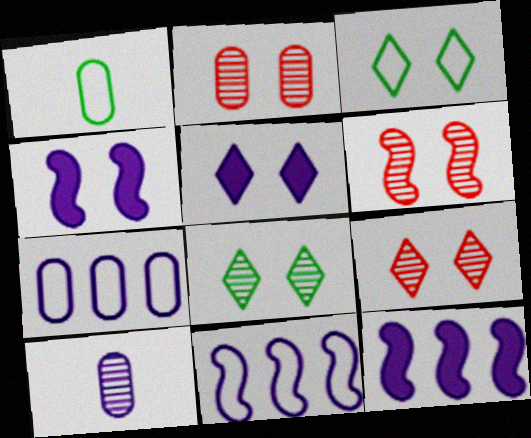[[1, 9, 12], 
[2, 3, 4], 
[2, 6, 9], 
[3, 5, 9], 
[5, 10, 11]]